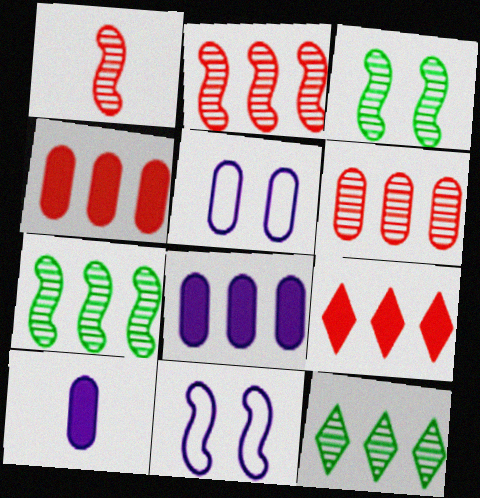[]